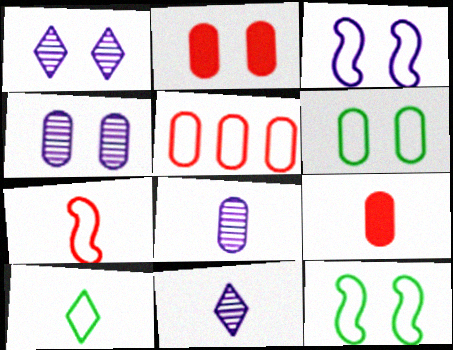[[1, 2, 12], 
[2, 4, 6], 
[3, 5, 10]]